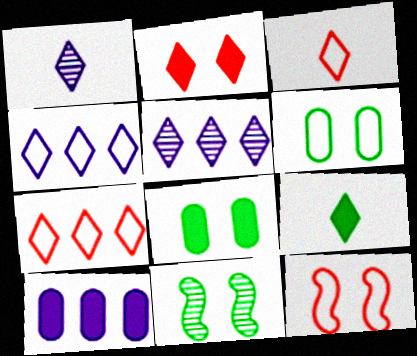[[1, 3, 9], 
[3, 10, 11]]